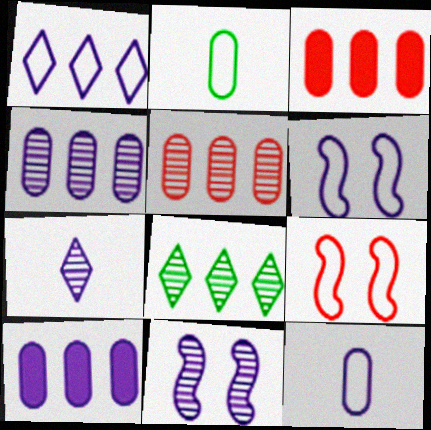[[1, 2, 9], 
[1, 6, 12], 
[4, 7, 11], 
[6, 7, 10]]